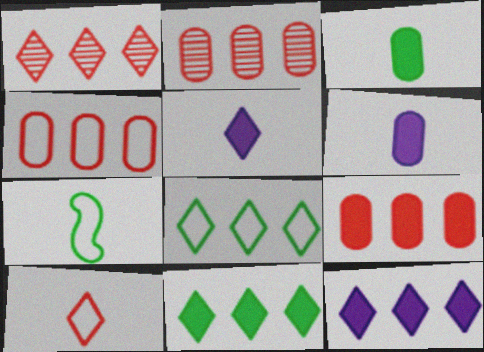[[1, 8, 12], 
[2, 4, 9]]